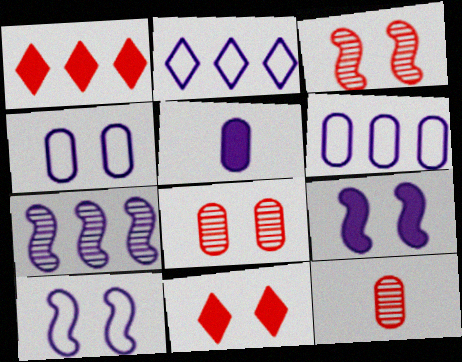[]